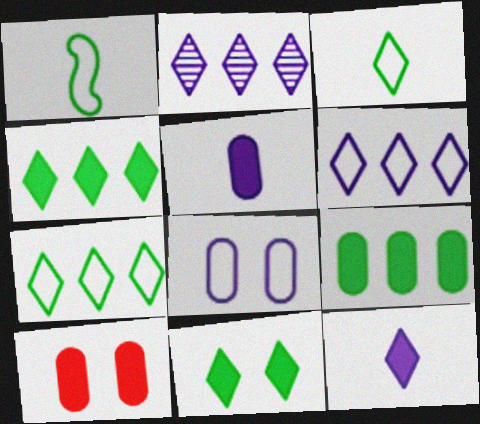[[1, 2, 10], 
[5, 9, 10]]